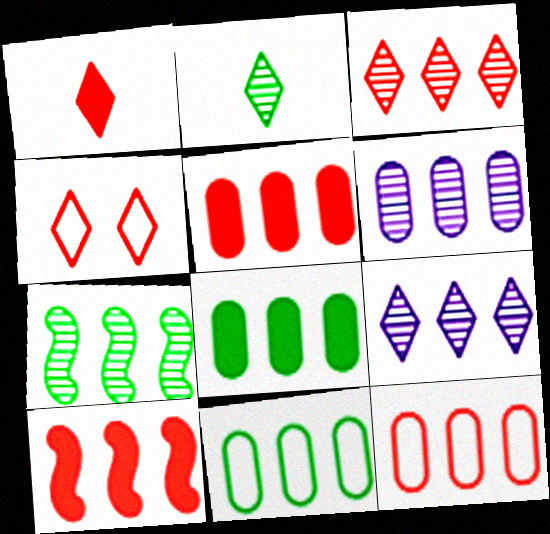[[1, 3, 4], 
[3, 6, 7], 
[3, 10, 12], 
[5, 6, 11], 
[6, 8, 12], 
[9, 10, 11]]